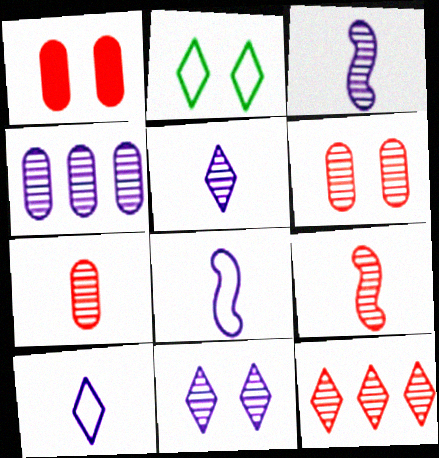[[3, 4, 11], 
[6, 9, 12]]